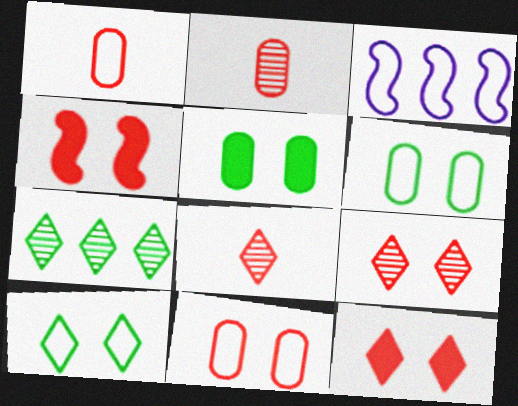[[1, 3, 10], 
[3, 5, 8], 
[4, 9, 11]]